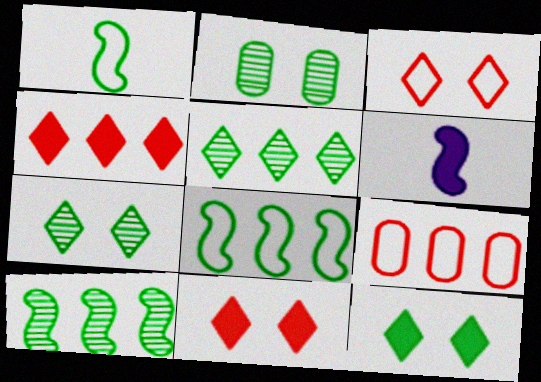[[6, 7, 9]]